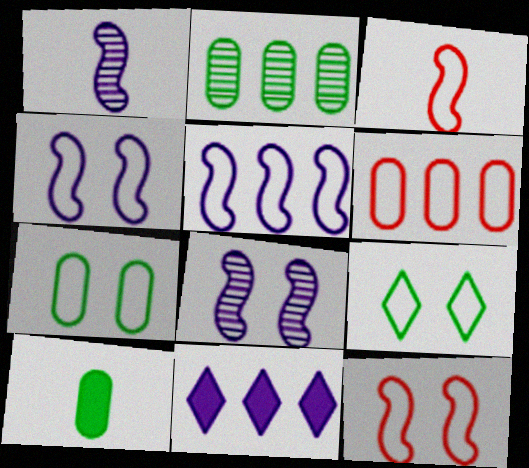[[2, 7, 10]]